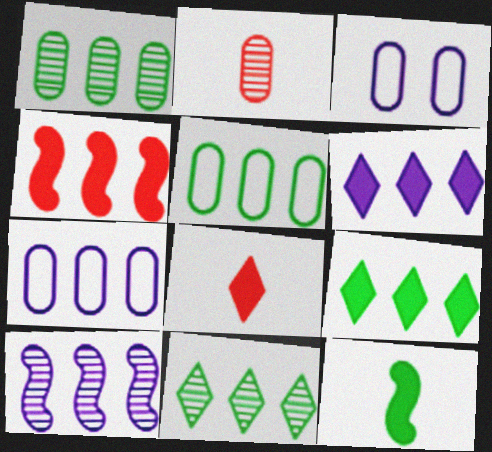[[4, 7, 11], 
[6, 7, 10]]